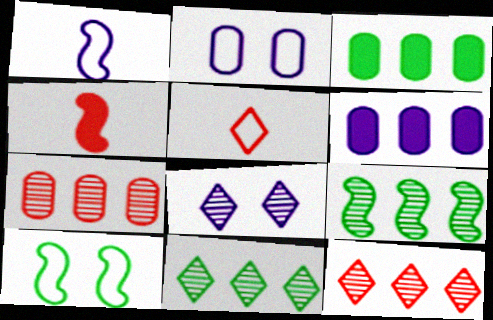[[1, 6, 8], 
[2, 4, 11]]